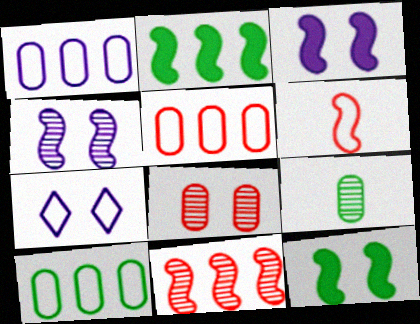[[1, 5, 10], 
[2, 4, 6], 
[6, 7, 10], 
[7, 8, 12]]